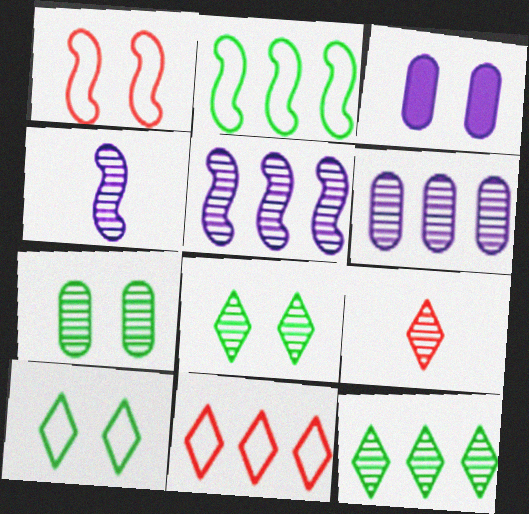[[1, 3, 8], 
[2, 3, 9], 
[5, 7, 9]]